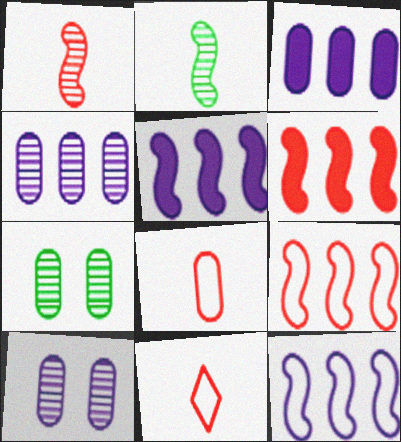[[3, 7, 8], 
[5, 7, 11]]